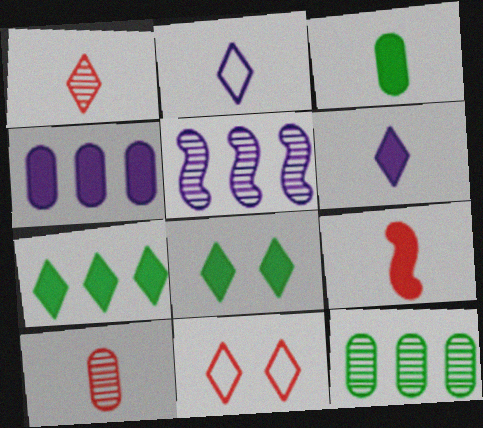[[3, 5, 11], 
[3, 6, 9], 
[4, 8, 9]]